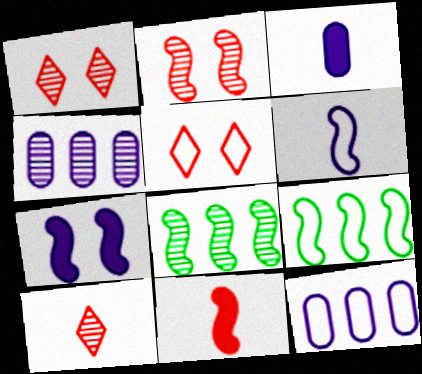[[1, 3, 9], 
[3, 5, 8]]